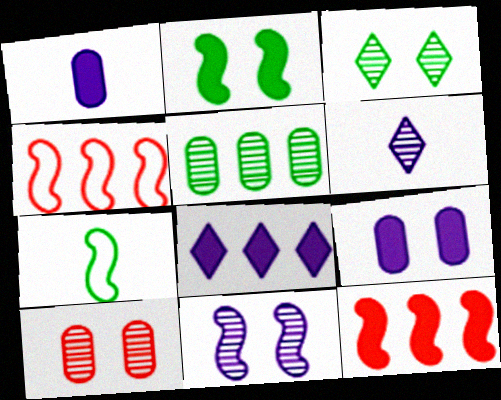[[1, 3, 4], 
[3, 10, 11], 
[4, 5, 8], 
[7, 8, 10], 
[7, 11, 12]]